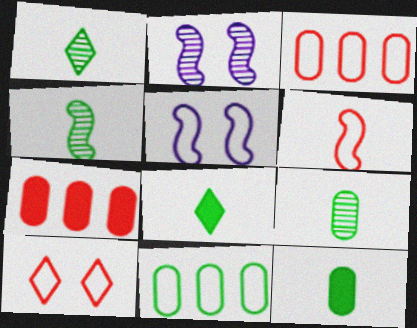[[1, 4, 9], 
[1, 5, 7], 
[2, 3, 8], 
[3, 6, 10]]